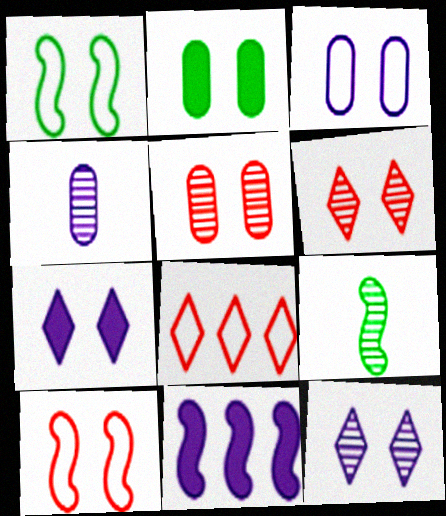[[1, 5, 7], 
[2, 3, 5], 
[2, 10, 12], 
[9, 10, 11]]